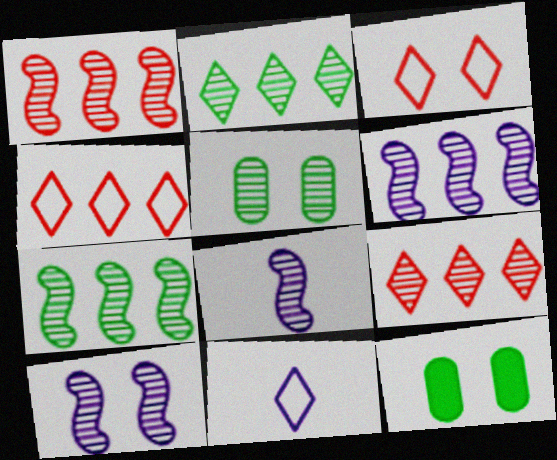[[1, 6, 7], 
[1, 11, 12], 
[3, 10, 12], 
[4, 8, 12], 
[5, 8, 9], 
[6, 8, 10]]